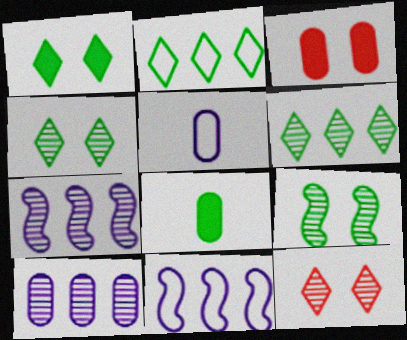[[2, 8, 9], 
[8, 11, 12]]